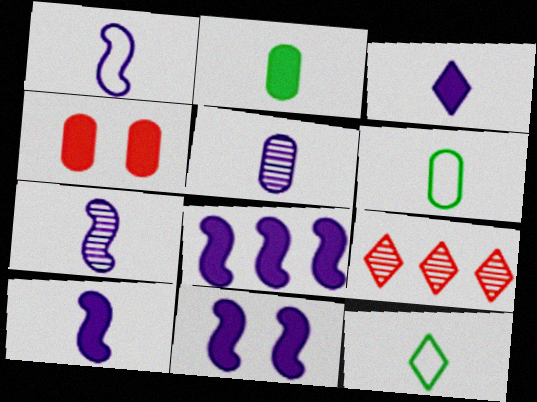[[1, 3, 5], 
[1, 7, 10], 
[6, 9, 11], 
[8, 10, 11]]